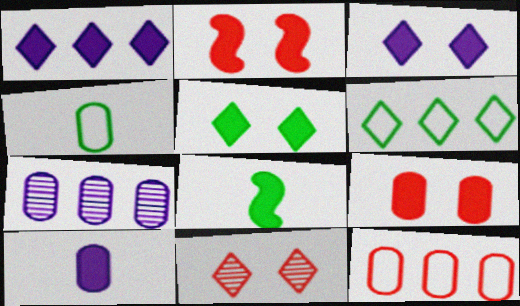[[1, 8, 9], 
[4, 7, 9]]